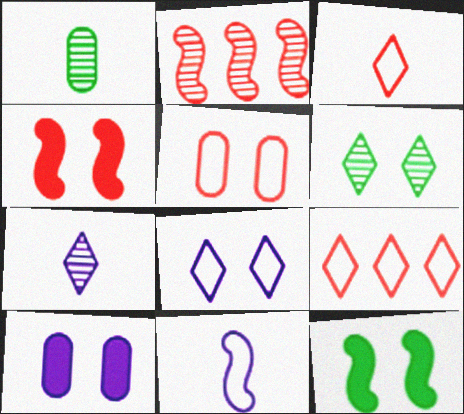[[2, 11, 12]]